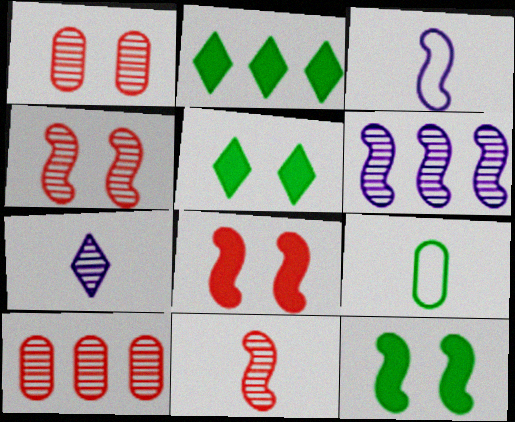[[1, 2, 3], 
[3, 5, 10]]